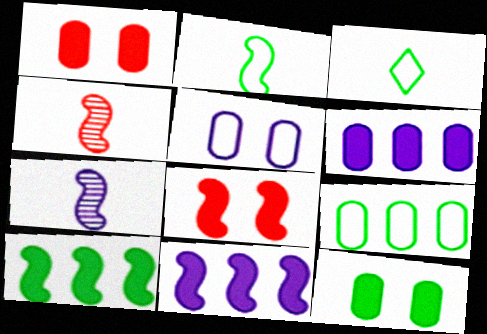[]